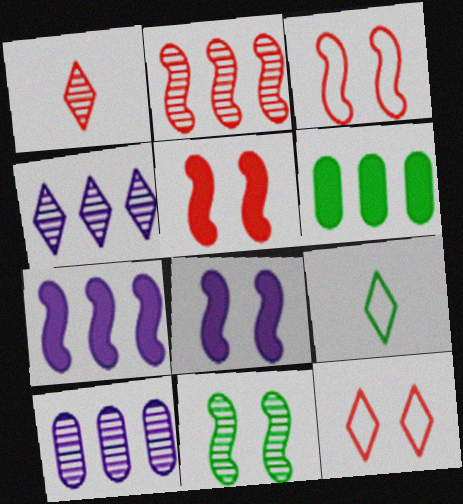[[1, 10, 11], 
[3, 8, 11], 
[5, 9, 10], 
[6, 9, 11]]